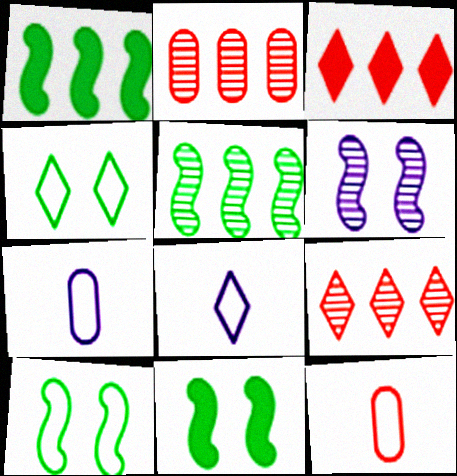[[2, 8, 11], 
[7, 9, 11]]